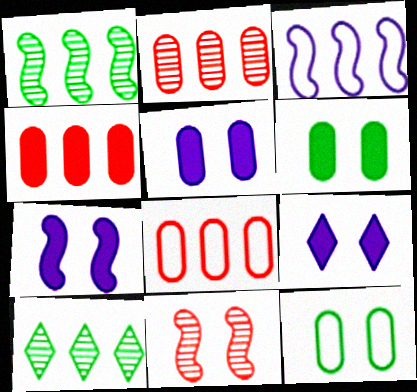[[2, 4, 8], 
[3, 4, 10], 
[5, 7, 9], 
[9, 11, 12]]